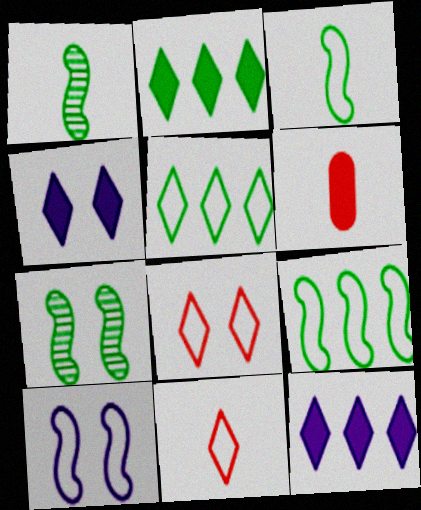[]